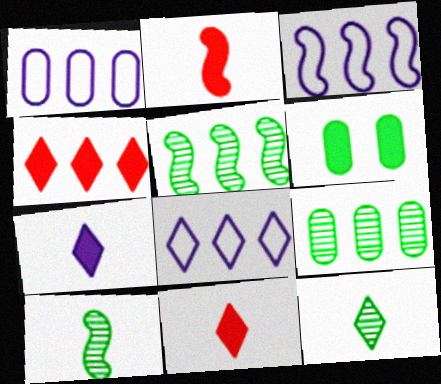[[1, 3, 8], 
[1, 4, 5], 
[3, 4, 9]]